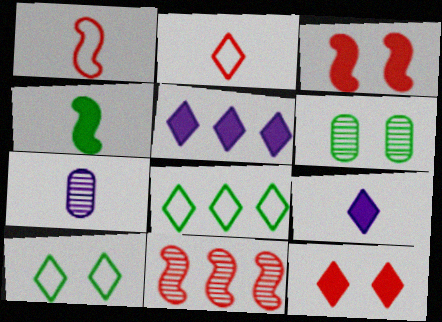[[1, 3, 11], 
[1, 5, 6], 
[2, 4, 7], 
[3, 7, 8], 
[4, 6, 8]]